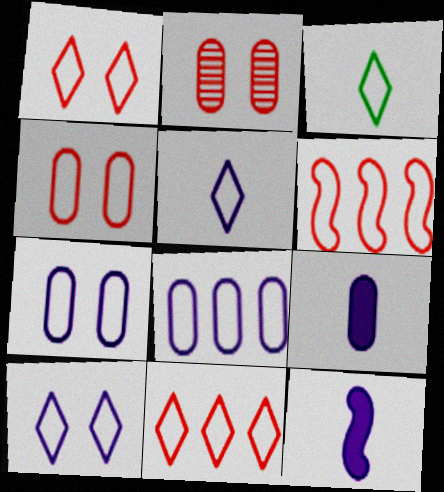[[3, 6, 7], 
[3, 10, 11]]